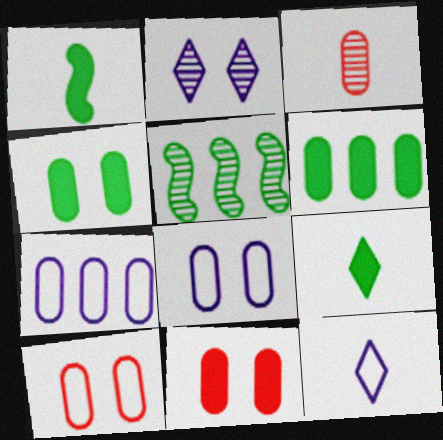[[1, 3, 12], 
[2, 3, 5], 
[3, 4, 7], 
[3, 6, 8], 
[5, 11, 12]]